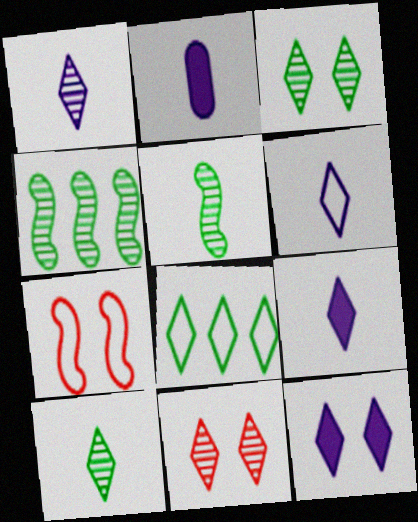[[1, 6, 9], 
[8, 9, 11]]